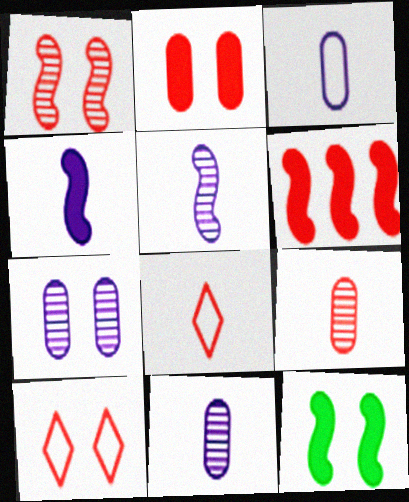[[1, 2, 10], 
[4, 6, 12], 
[6, 9, 10], 
[7, 10, 12]]